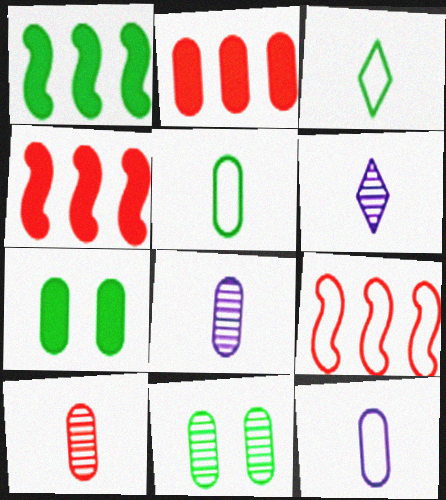[[1, 3, 11], 
[2, 11, 12], 
[6, 7, 9]]